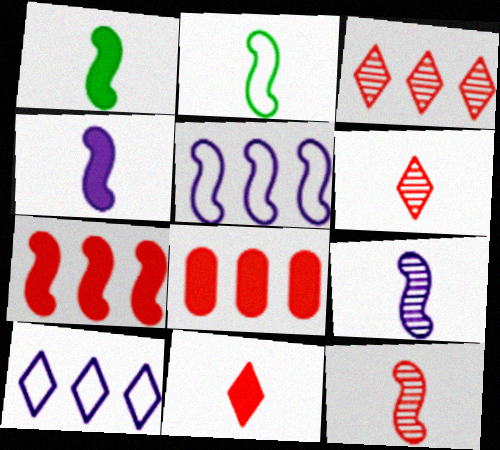[[2, 4, 12]]